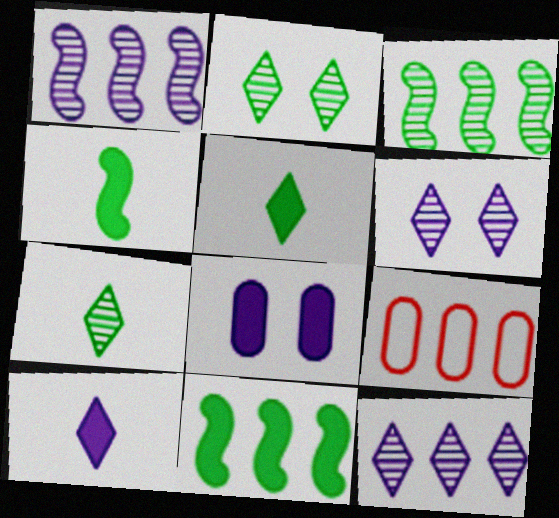[[4, 6, 9], 
[9, 11, 12]]